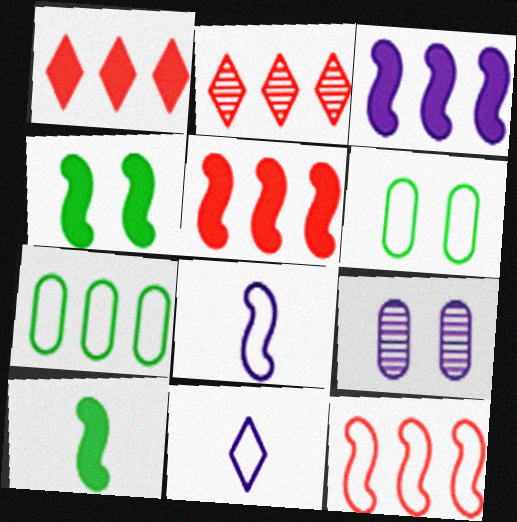[[2, 3, 7], 
[3, 9, 11], 
[6, 11, 12]]